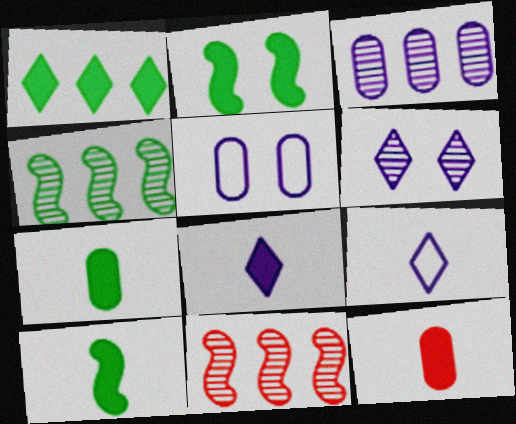[[1, 2, 7], 
[8, 10, 12]]